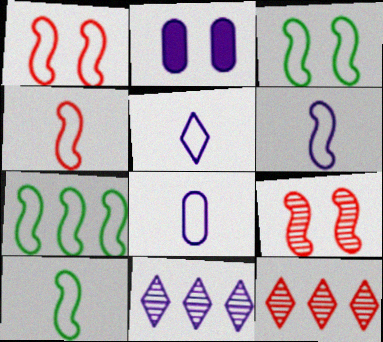[[1, 6, 7], 
[2, 6, 11], 
[2, 10, 12], 
[3, 7, 10], 
[4, 6, 10], 
[5, 6, 8]]